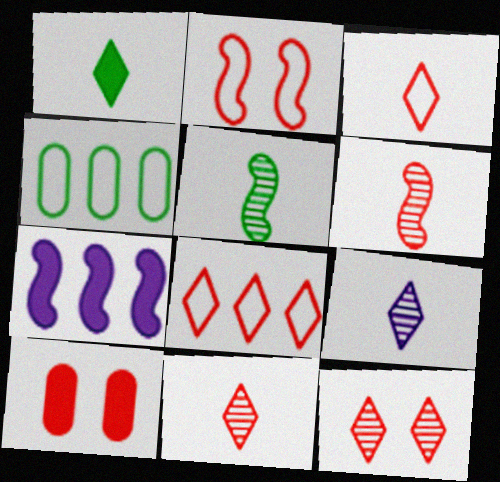[[1, 3, 9], 
[1, 7, 10], 
[2, 5, 7], 
[2, 10, 12], 
[6, 8, 10]]